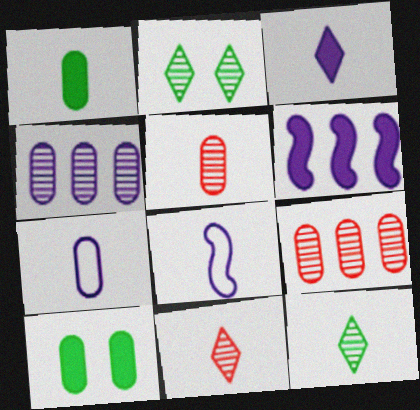[[1, 5, 7], 
[1, 8, 11], 
[7, 9, 10]]